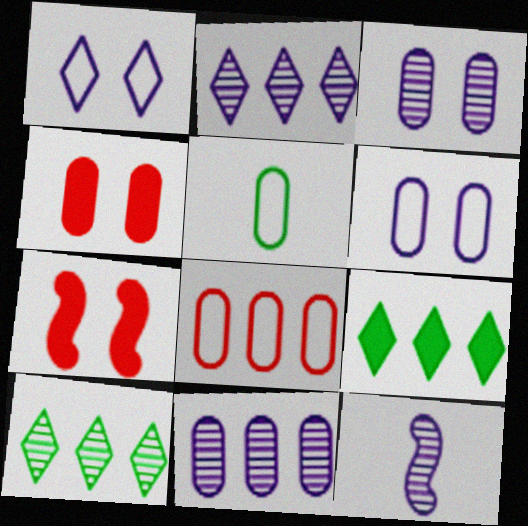[[2, 3, 12], 
[2, 5, 7], 
[4, 5, 11], 
[5, 6, 8]]